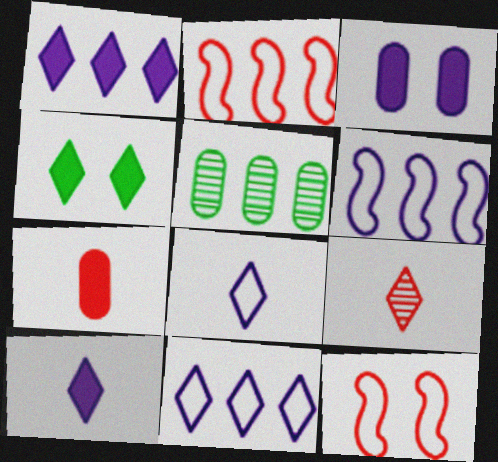[[1, 2, 5], 
[4, 9, 11], 
[5, 10, 12]]